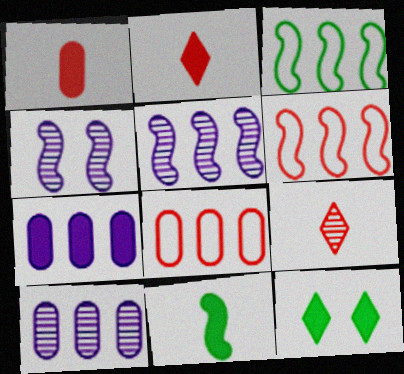[[4, 6, 11]]